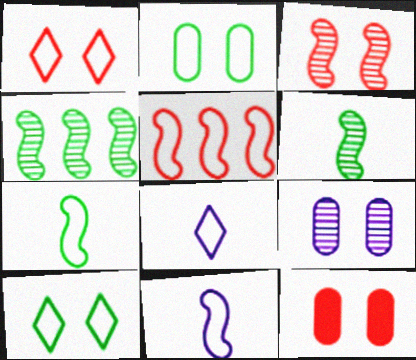[[1, 3, 12], 
[2, 5, 8], 
[2, 9, 12], 
[4, 8, 12]]